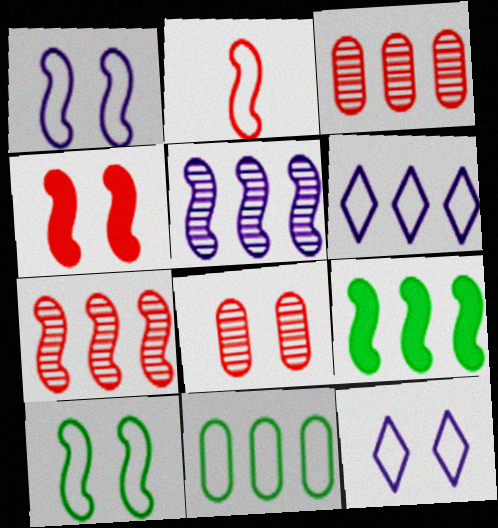[[2, 4, 7], 
[2, 11, 12], 
[3, 6, 9]]